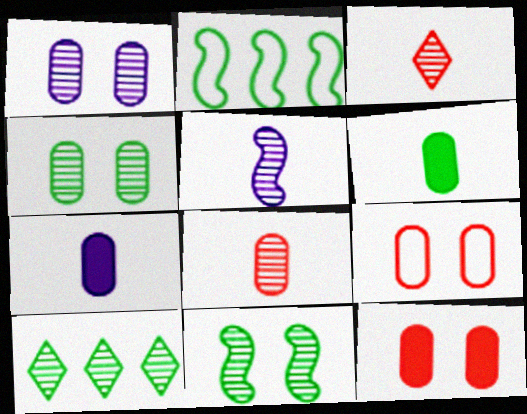[]